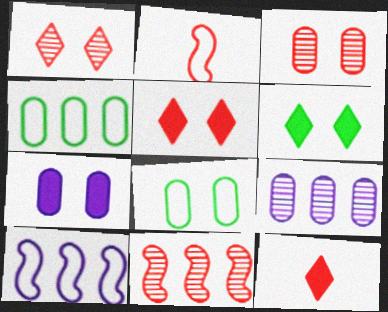[[2, 6, 9], 
[3, 7, 8]]